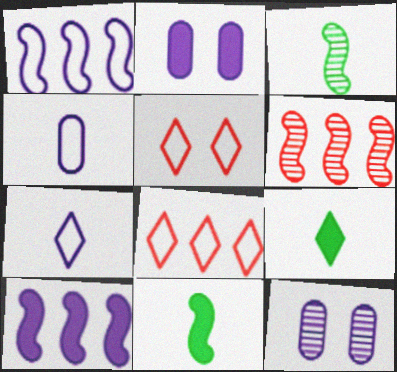[[2, 3, 8], 
[7, 10, 12], 
[8, 11, 12]]